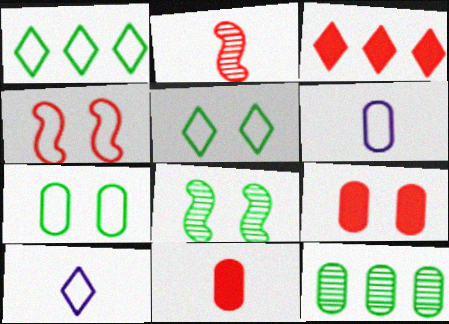[[1, 4, 6], 
[3, 6, 8], 
[6, 9, 12]]